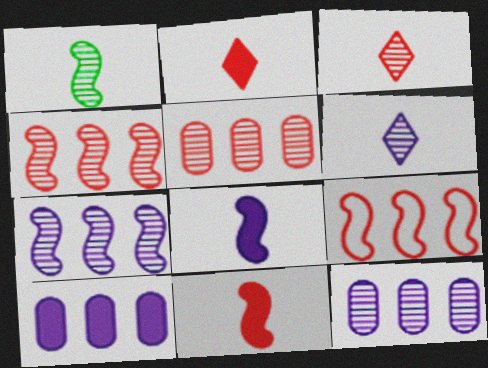[]